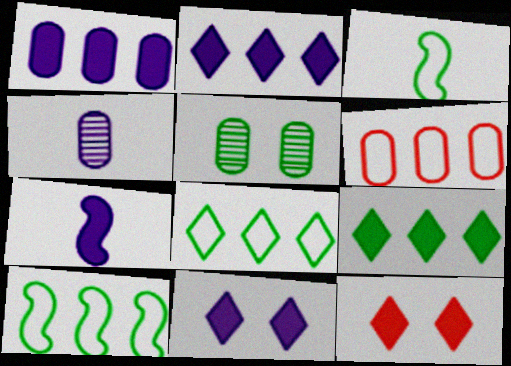[[1, 7, 11], 
[3, 5, 9], 
[4, 10, 12]]